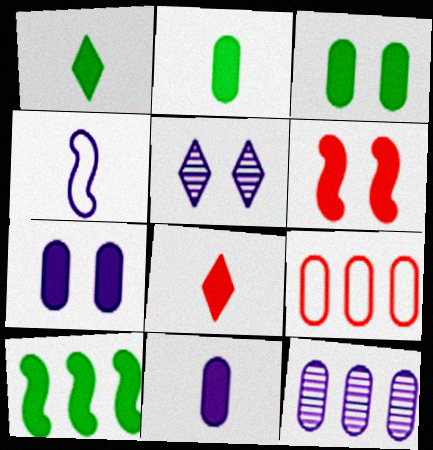[[1, 3, 10], 
[7, 8, 10]]